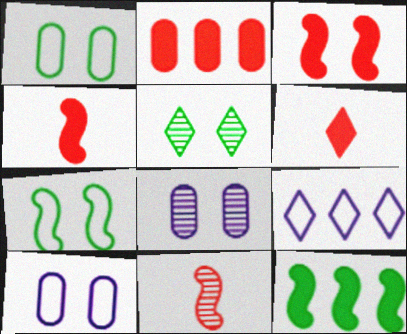[[2, 3, 6], 
[3, 5, 10], 
[5, 6, 9]]